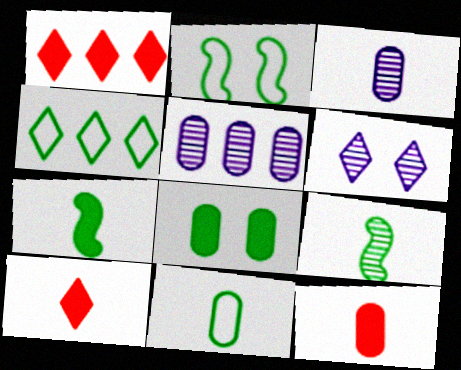[[1, 2, 3], 
[2, 4, 11], 
[2, 5, 10], 
[3, 11, 12], 
[4, 6, 10], 
[4, 8, 9]]